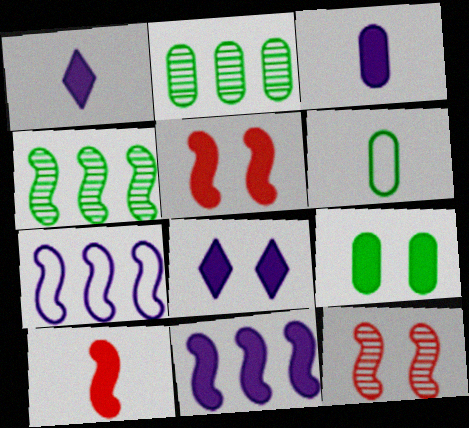[[2, 6, 9], 
[3, 8, 11], 
[5, 8, 9]]